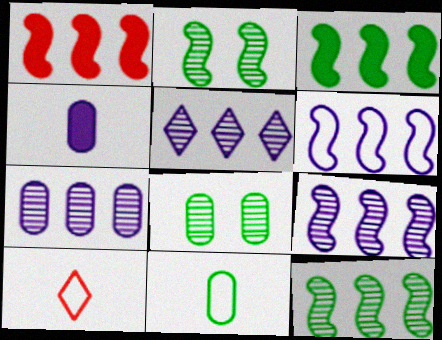[[1, 6, 12], 
[5, 7, 9]]